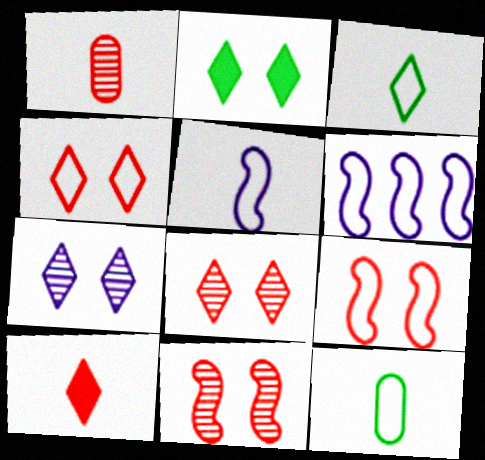[[1, 2, 6], 
[2, 4, 7], 
[4, 6, 12]]